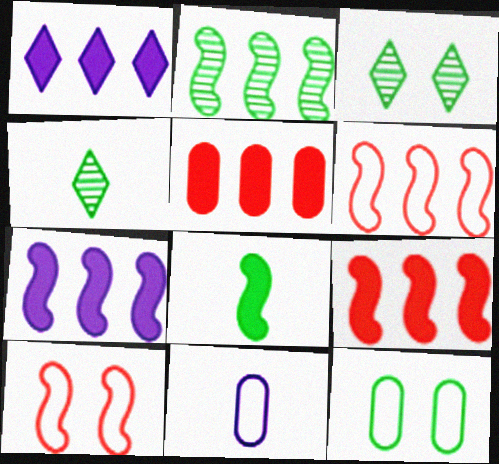[[2, 6, 7], 
[3, 9, 11]]